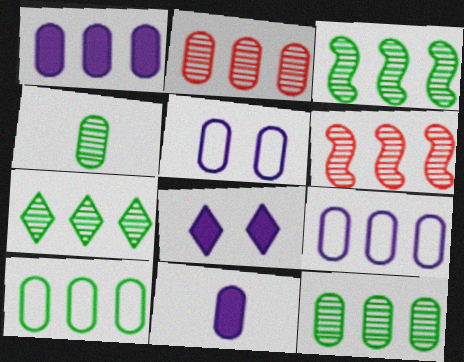[[1, 2, 10], 
[3, 7, 12]]